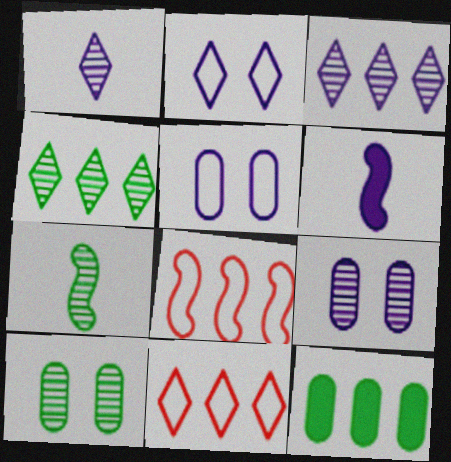[[3, 5, 6], 
[3, 8, 12], 
[4, 7, 10], 
[6, 10, 11]]